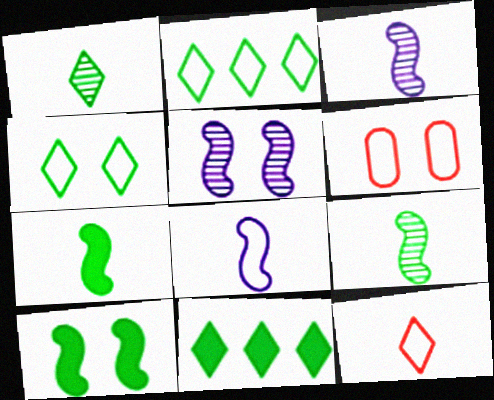[[1, 4, 11], 
[2, 6, 8], 
[3, 6, 11]]